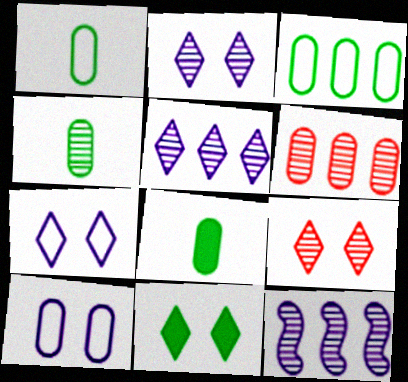[[1, 4, 8], 
[4, 9, 12], 
[6, 8, 10], 
[7, 9, 11]]